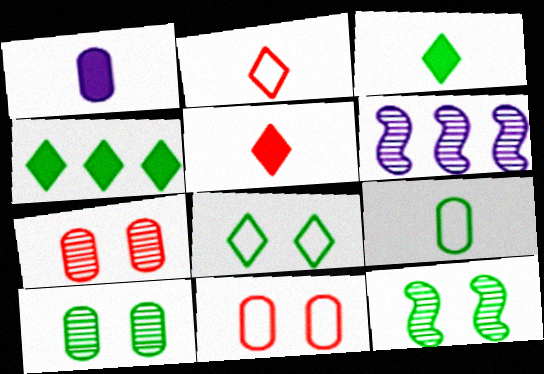[[3, 6, 11], 
[4, 9, 12]]